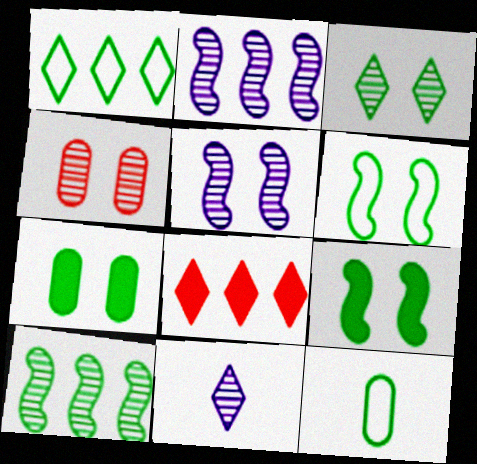[[1, 6, 12], 
[3, 4, 5], 
[3, 6, 7], 
[4, 10, 11], 
[5, 8, 12]]